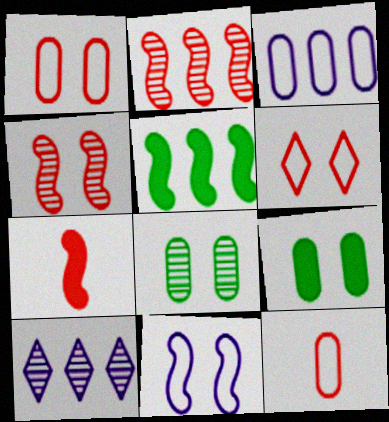[]